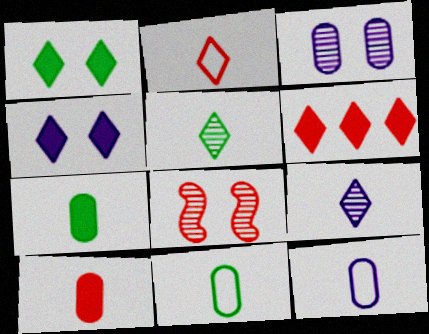[]